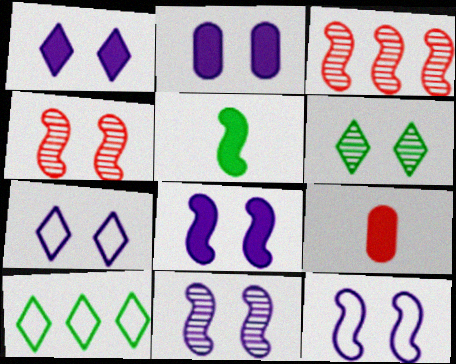[[1, 2, 8], 
[2, 7, 11], 
[3, 5, 12], 
[8, 11, 12], 
[9, 10, 11]]